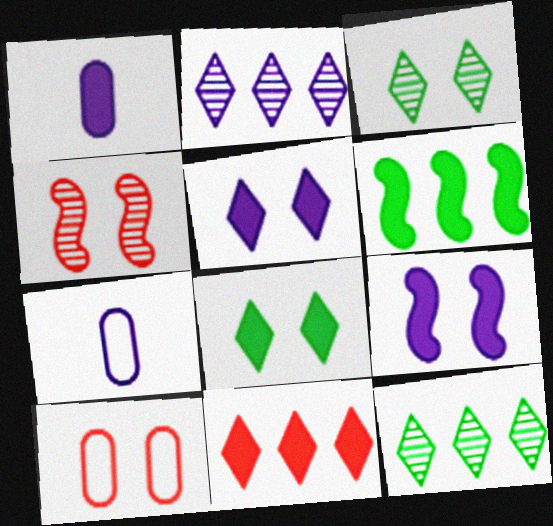[[2, 7, 9], 
[3, 9, 10]]